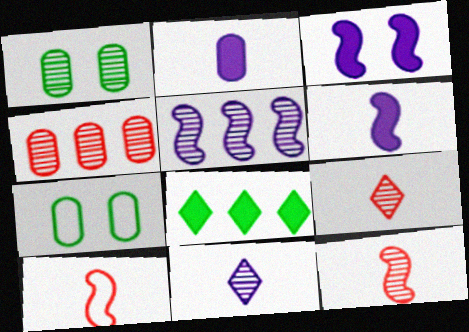[[1, 5, 9], 
[2, 4, 7]]